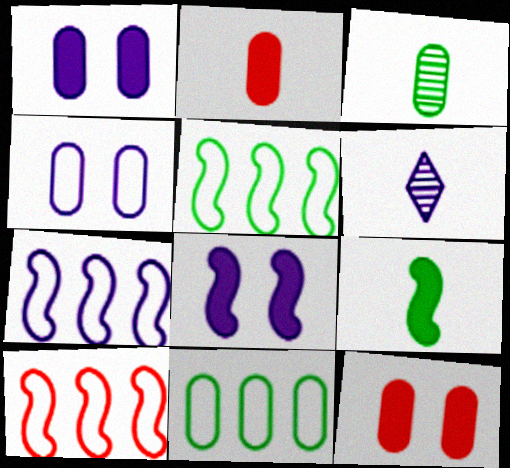[[1, 6, 7], 
[5, 6, 12], 
[5, 7, 10]]